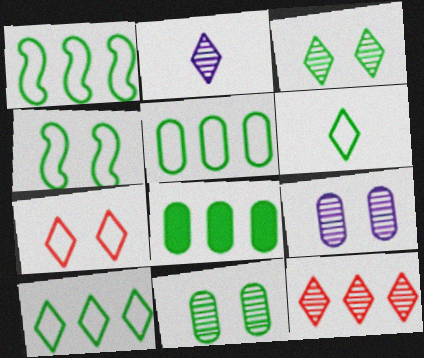[[1, 5, 10], 
[2, 3, 12], 
[4, 5, 6]]